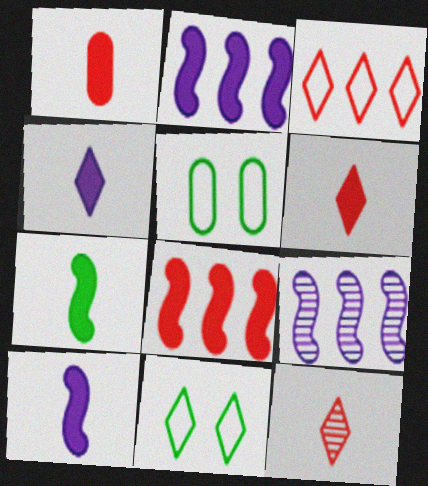[[1, 4, 7], 
[1, 9, 11], 
[2, 5, 12], 
[5, 6, 9]]